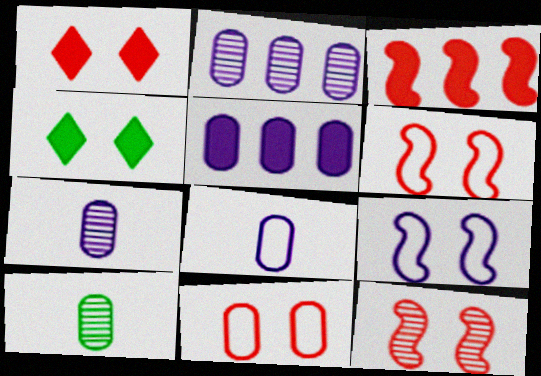[[1, 11, 12], 
[5, 10, 11]]